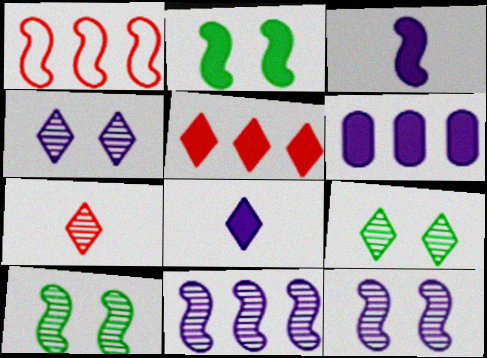[[1, 3, 10]]